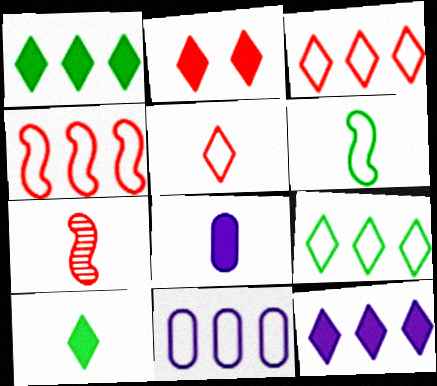[[2, 10, 12], 
[4, 9, 11]]